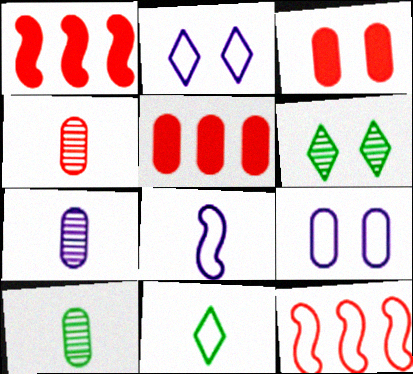[[1, 2, 10], 
[4, 7, 10], 
[5, 6, 8], 
[5, 9, 10], 
[9, 11, 12]]